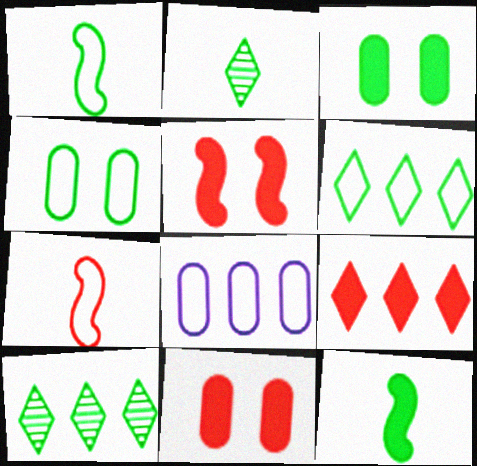[[1, 3, 10], 
[1, 4, 6], 
[2, 5, 8], 
[4, 10, 12]]